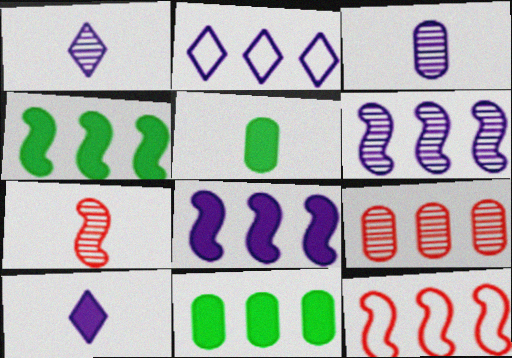[[2, 4, 9], 
[4, 6, 12]]